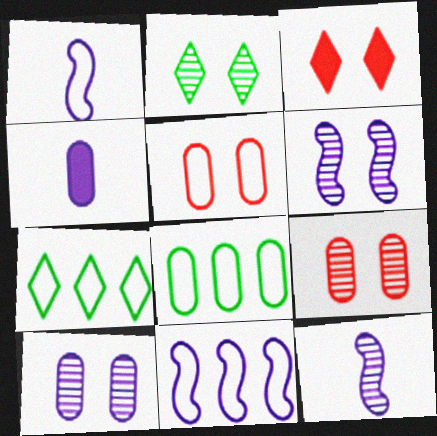[[1, 5, 7], 
[2, 6, 9], 
[3, 8, 12], 
[4, 8, 9]]